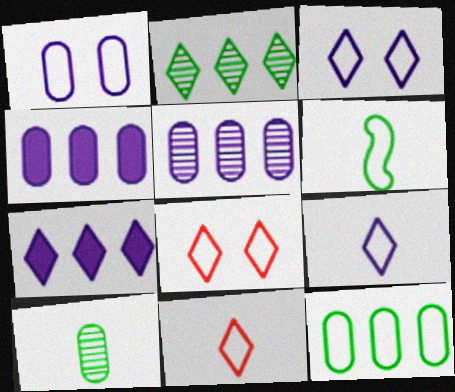[]